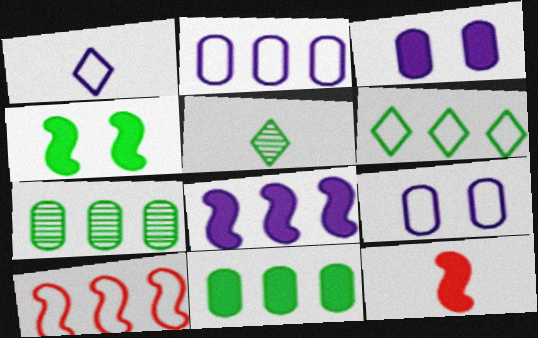[[2, 6, 10], 
[3, 5, 10], 
[4, 8, 12]]